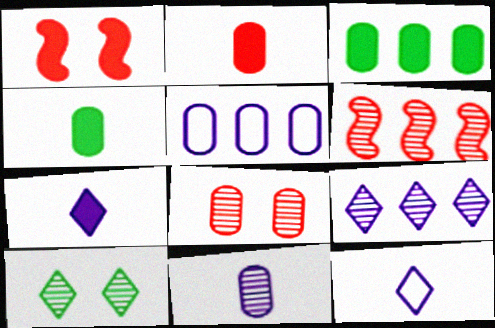[[1, 3, 7], 
[4, 5, 8], 
[6, 10, 11]]